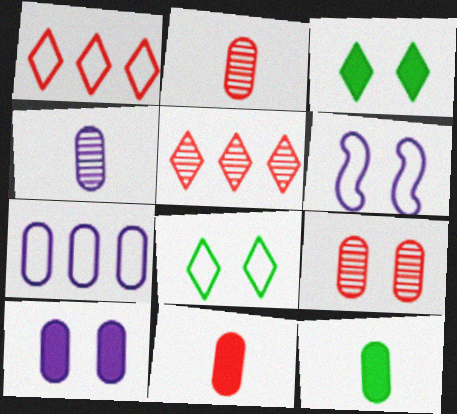[[3, 6, 9], 
[4, 7, 10], 
[5, 6, 12], 
[7, 9, 12]]